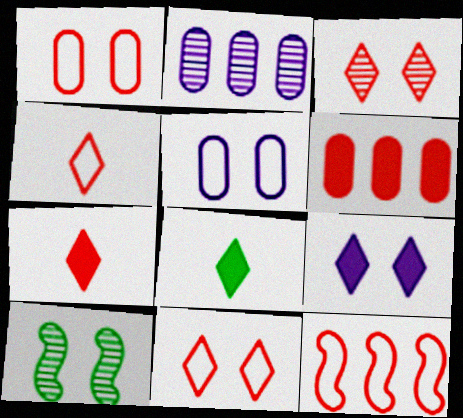[[1, 4, 12], 
[1, 9, 10]]